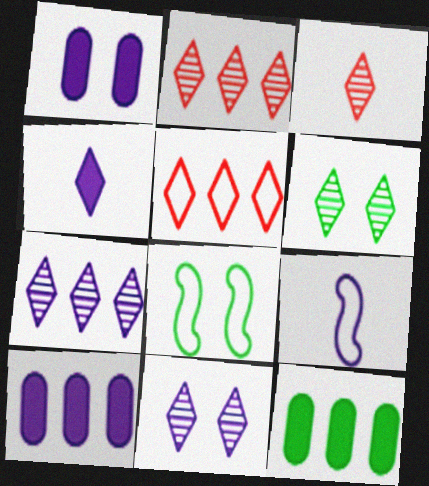[[1, 7, 9], 
[3, 6, 7], 
[3, 8, 10], 
[4, 5, 6], 
[9, 10, 11]]